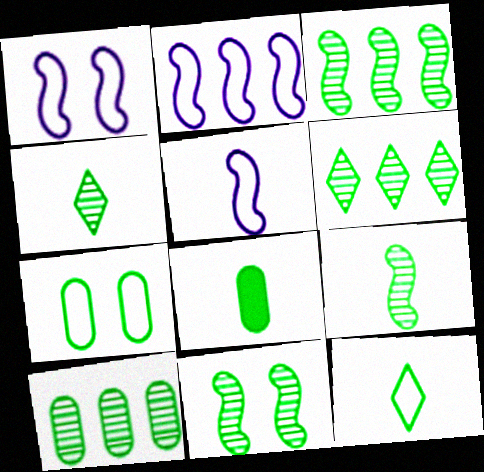[[1, 2, 5], 
[3, 6, 10], 
[3, 9, 11], 
[4, 10, 11], 
[7, 8, 10], 
[8, 9, 12]]